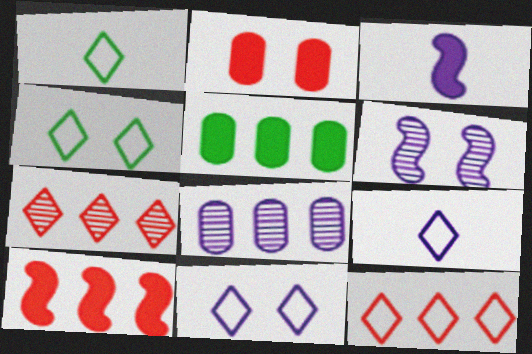[[1, 11, 12], 
[2, 4, 6], 
[3, 8, 11], 
[4, 9, 12]]